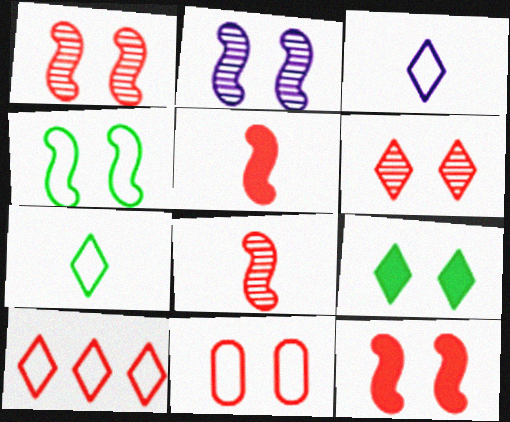[[2, 4, 12], 
[2, 9, 11], 
[6, 11, 12]]